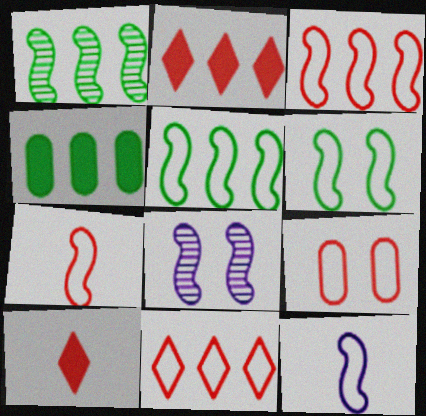[[3, 6, 12], 
[7, 9, 11]]